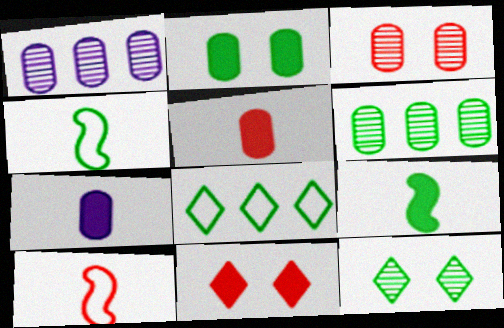[[1, 4, 11]]